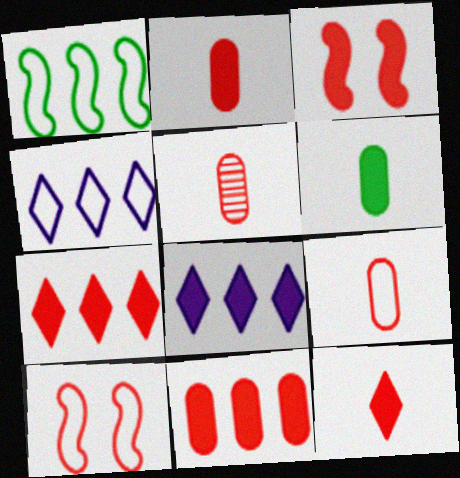[[2, 3, 7], 
[2, 5, 9], 
[3, 6, 8], 
[3, 11, 12], 
[5, 7, 10]]